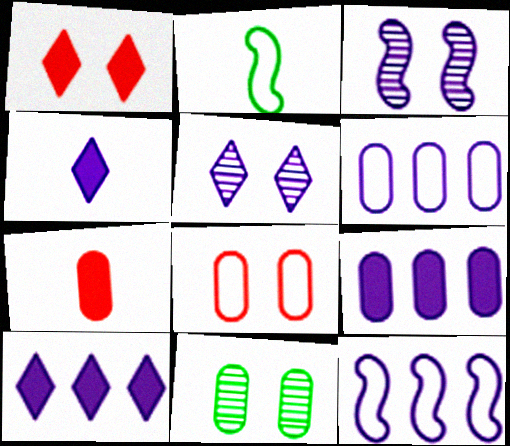[[3, 4, 6], 
[6, 7, 11]]